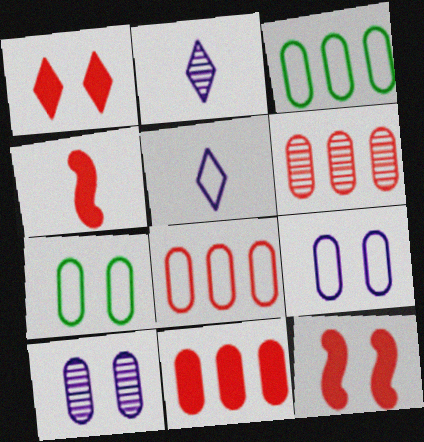[[1, 4, 11], 
[2, 3, 12], 
[6, 8, 11]]